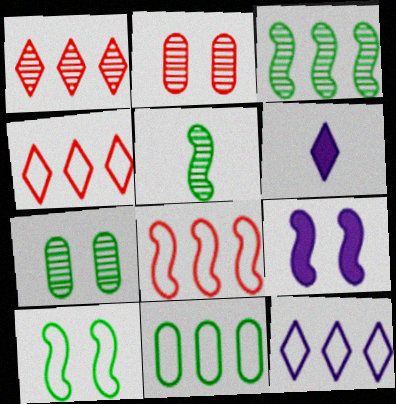[[5, 8, 9], 
[6, 7, 8], 
[8, 11, 12]]